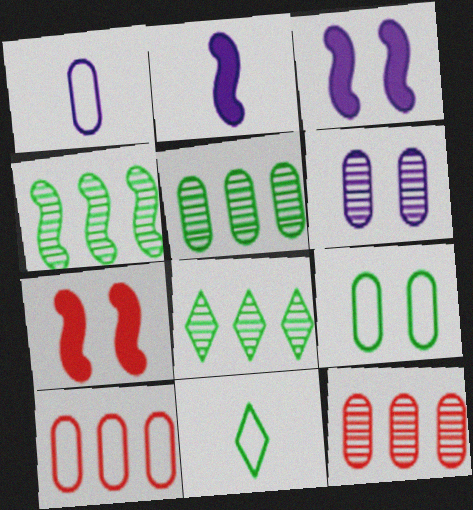[[1, 7, 8], 
[1, 9, 10], 
[3, 11, 12], 
[4, 5, 8]]